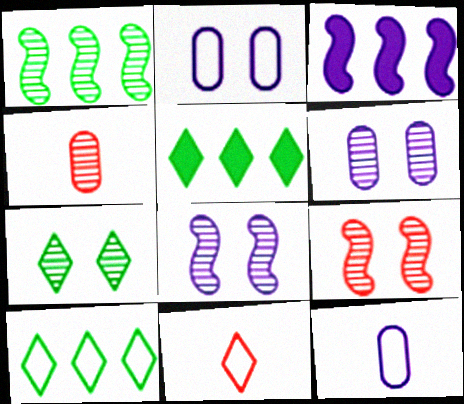[[5, 9, 12], 
[6, 7, 9]]